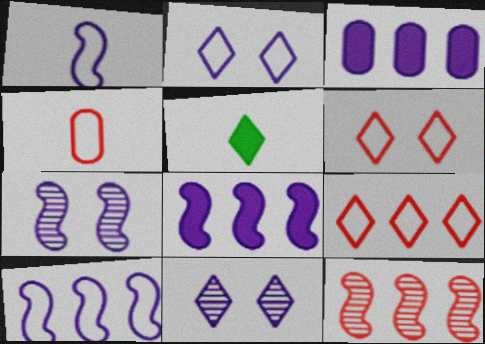[[1, 3, 11], 
[1, 7, 8], 
[5, 9, 11]]